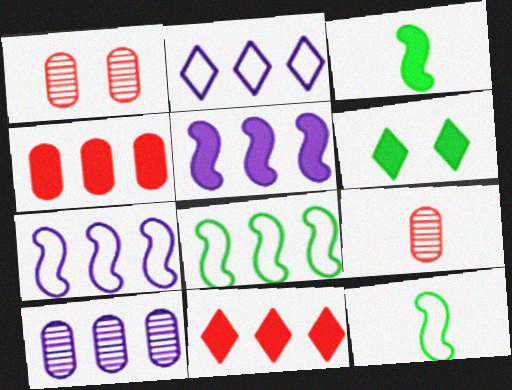[[1, 2, 3], 
[2, 5, 10], 
[6, 7, 9], 
[8, 10, 11]]